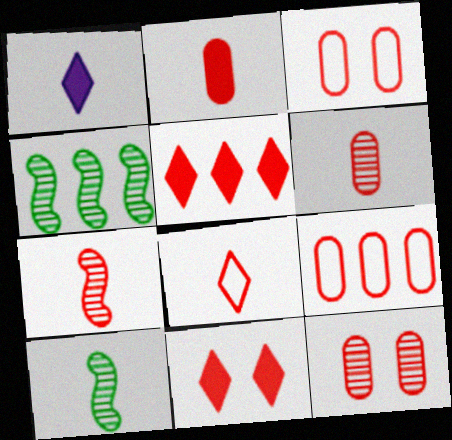[[1, 3, 4], 
[2, 7, 8], 
[2, 9, 12], 
[3, 5, 7], 
[7, 9, 11]]